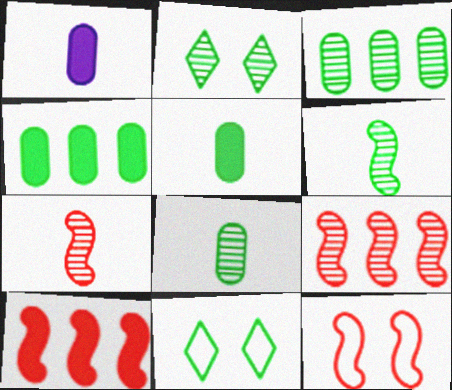[[1, 9, 11], 
[2, 3, 6], 
[4, 6, 11], 
[7, 10, 12]]